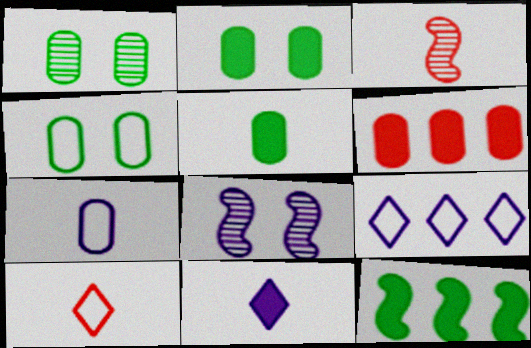[[1, 2, 4], 
[1, 6, 7], 
[2, 3, 9]]